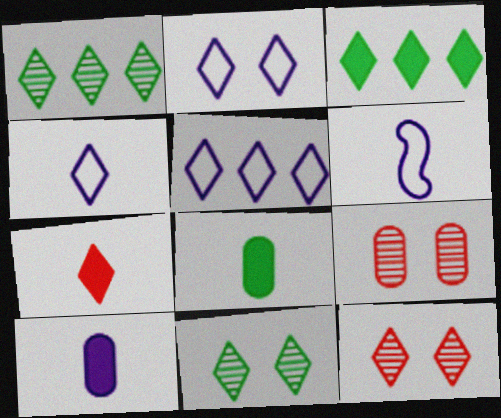[[1, 2, 7], 
[2, 4, 5], 
[3, 4, 12], 
[3, 6, 9], 
[5, 7, 11]]